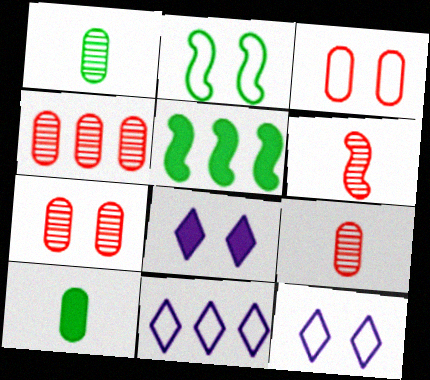[[2, 3, 12], 
[2, 7, 8], 
[4, 5, 11], 
[4, 7, 9], 
[5, 9, 12]]